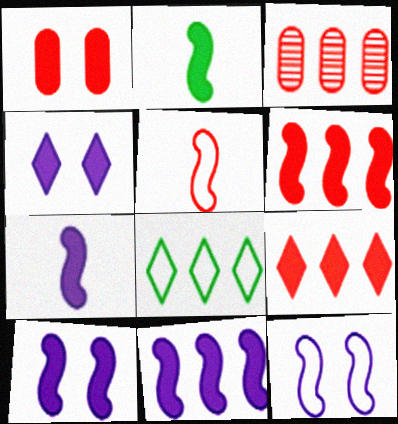[[2, 6, 10], 
[3, 8, 11], 
[7, 10, 11]]